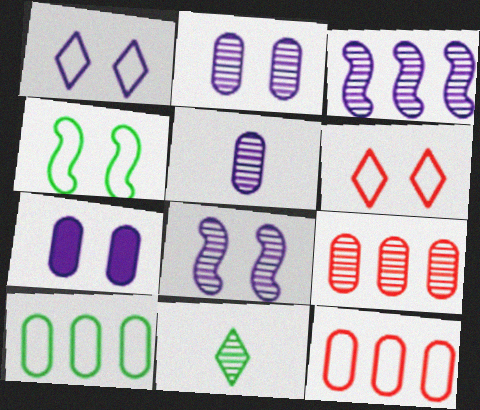[[1, 7, 8], 
[8, 9, 11]]